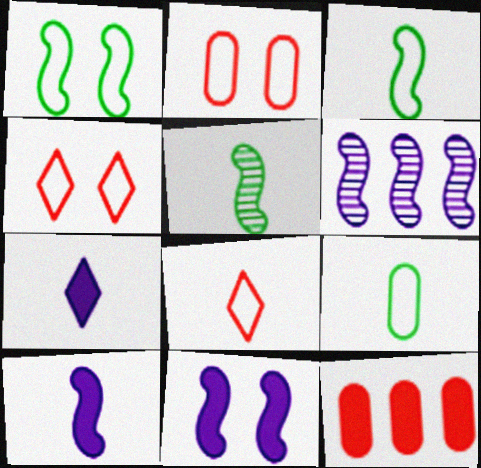[]